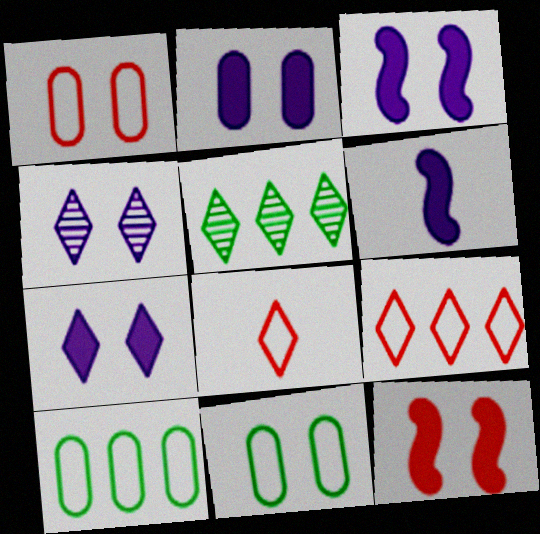[[1, 5, 6], 
[2, 3, 7], 
[4, 11, 12], 
[5, 7, 8]]